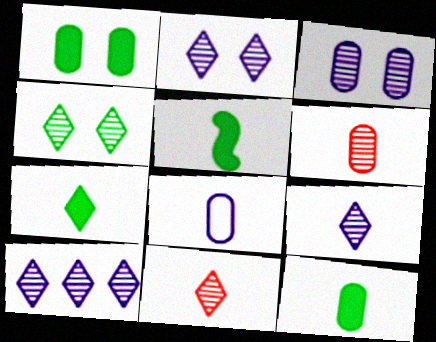[[2, 9, 10], 
[4, 10, 11], 
[5, 7, 12], 
[5, 8, 11], 
[6, 8, 12]]